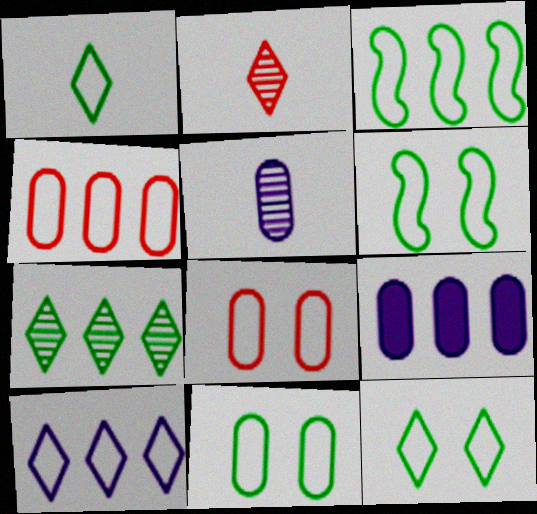[[1, 3, 11], 
[2, 6, 9], 
[3, 4, 10], 
[6, 11, 12]]